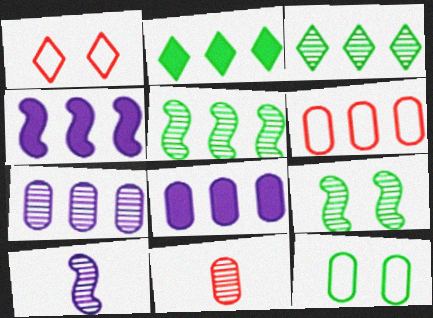[[3, 4, 6], 
[8, 11, 12]]